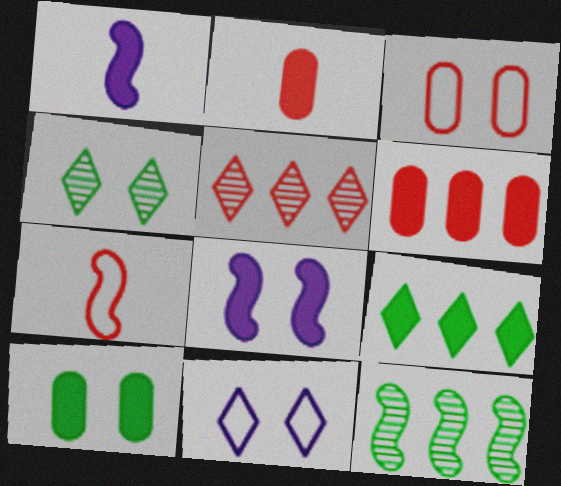[[2, 8, 9], 
[2, 11, 12], 
[3, 4, 8], 
[7, 8, 12]]